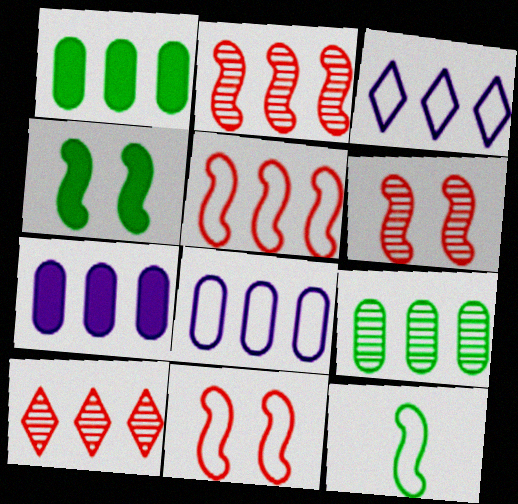[[1, 2, 3]]